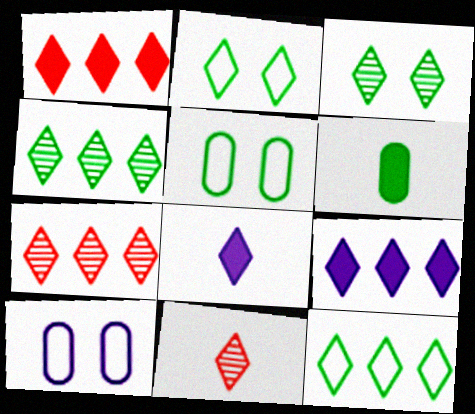[[2, 7, 8], 
[2, 9, 11], 
[7, 9, 12]]